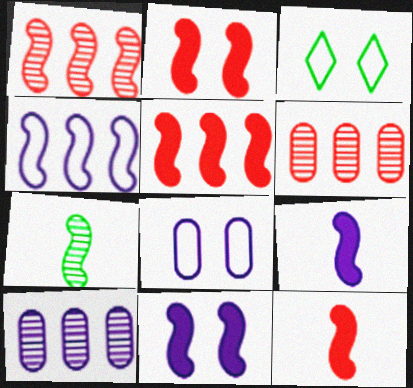[[2, 4, 7], 
[2, 5, 12], 
[3, 6, 9], 
[3, 10, 12]]